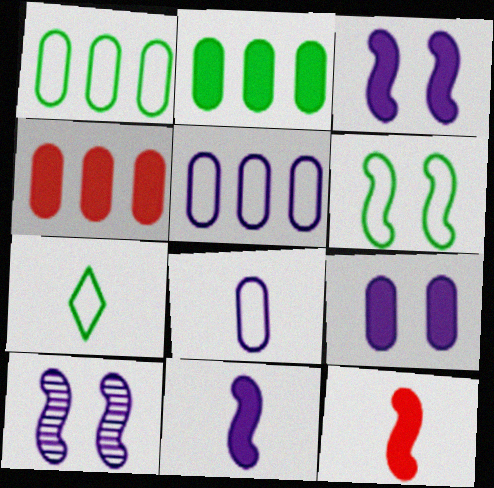[[1, 6, 7], 
[4, 7, 10]]